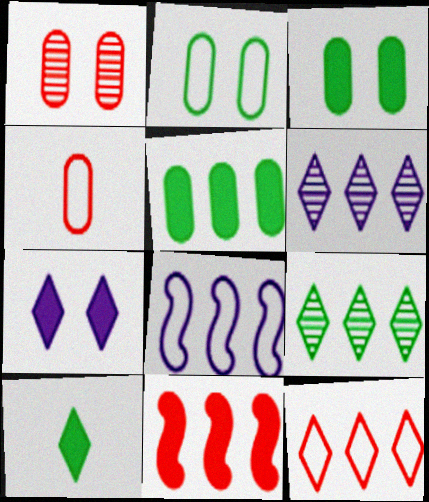[[1, 8, 10]]